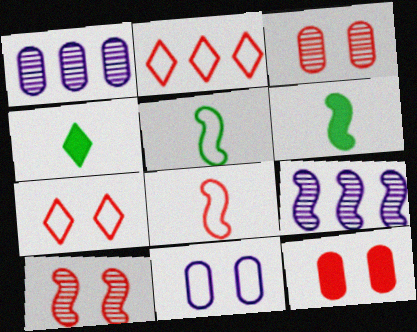[[1, 6, 7], 
[2, 5, 11], 
[7, 10, 12]]